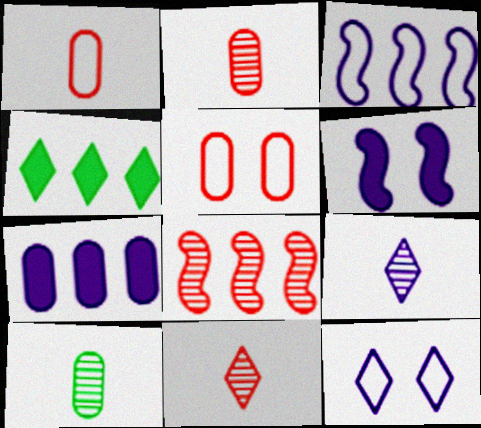[[4, 11, 12], 
[5, 7, 10]]